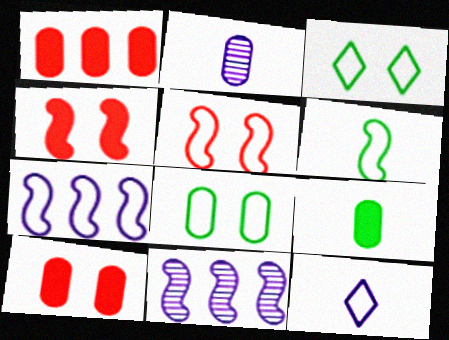[[1, 2, 8], 
[4, 6, 11], 
[5, 6, 7]]